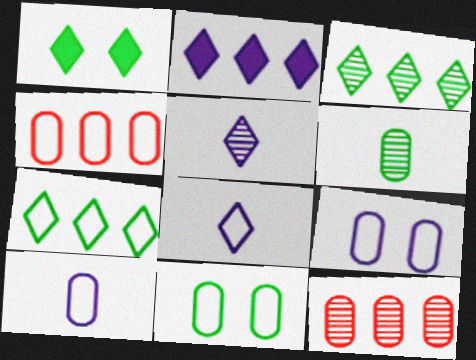[[4, 10, 11]]